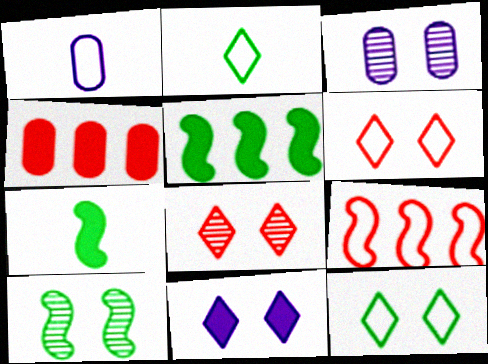[[1, 5, 8], 
[1, 9, 12], 
[3, 8, 10], 
[4, 7, 11], 
[8, 11, 12]]